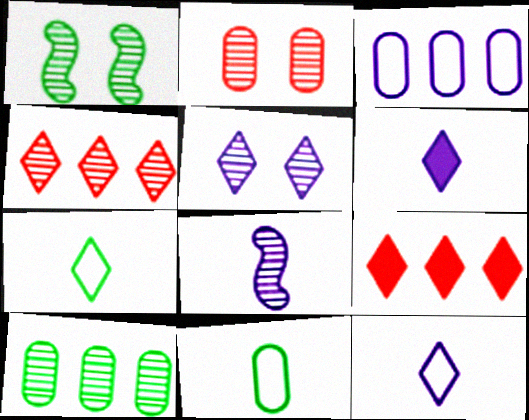[[1, 2, 5], 
[5, 7, 9]]